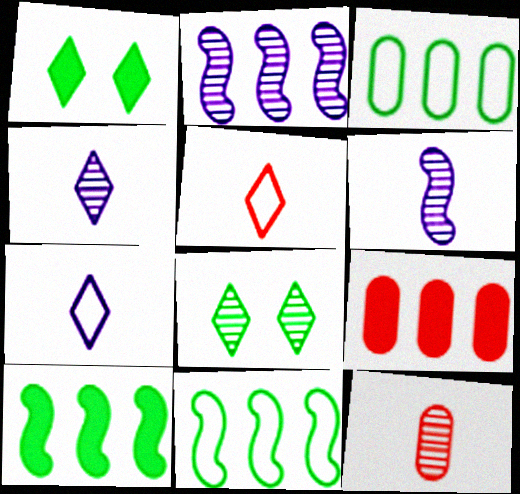[[2, 8, 12]]